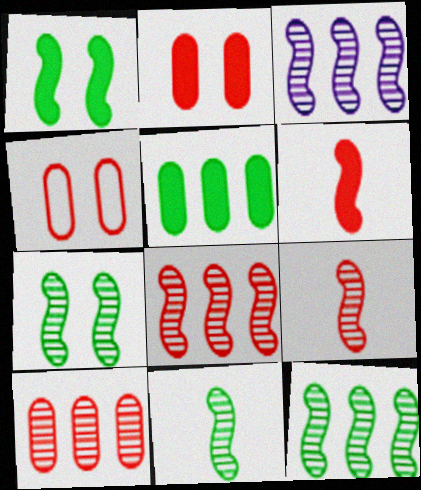[[3, 7, 9], 
[3, 8, 12], 
[7, 11, 12]]